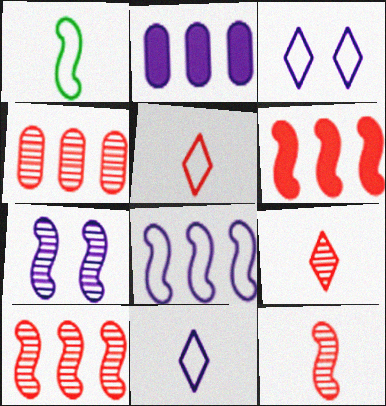[[1, 6, 7], 
[2, 7, 11]]